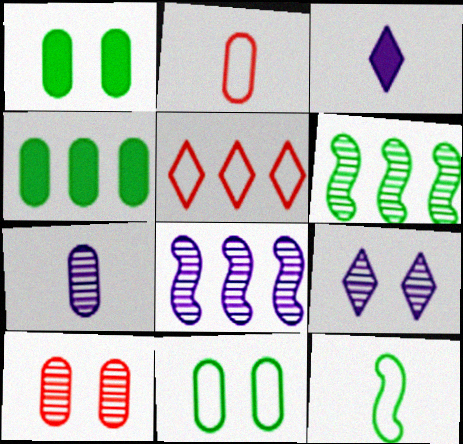[[4, 5, 8], 
[7, 8, 9]]